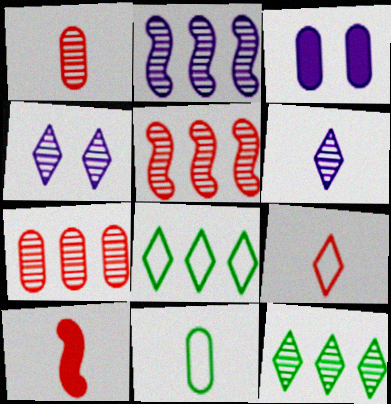[[1, 9, 10], 
[2, 7, 12], 
[3, 7, 11], 
[6, 10, 11]]